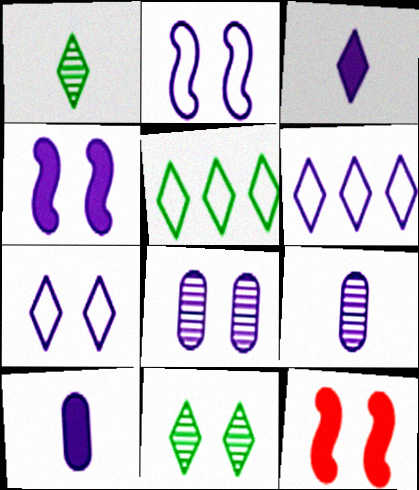[[4, 6, 9], 
[4, 7, 8], 
[5, 9, 12]]